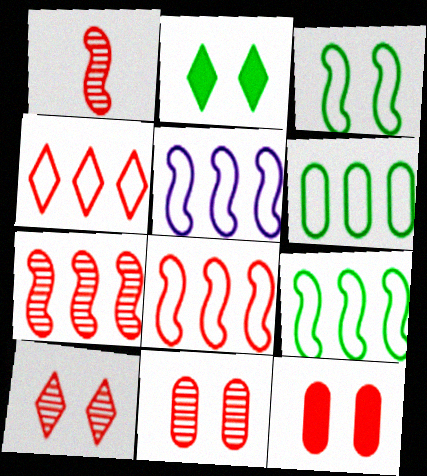[[1, 4, 12], 
[4, 5, 6], 
[5, 8, 9]]